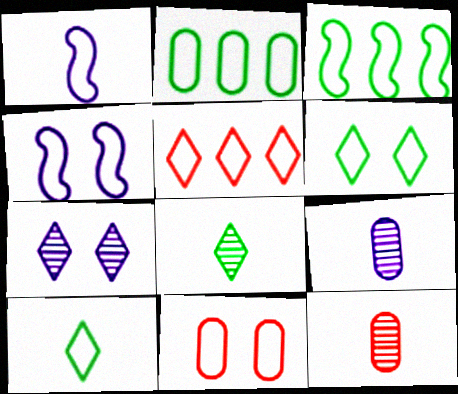[[4, 6, 11]]